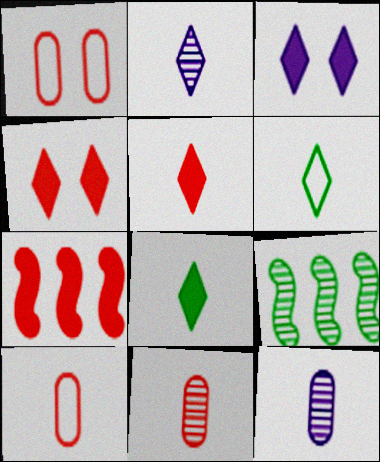[[2, 5, 6], 
[3, 9, 10]]